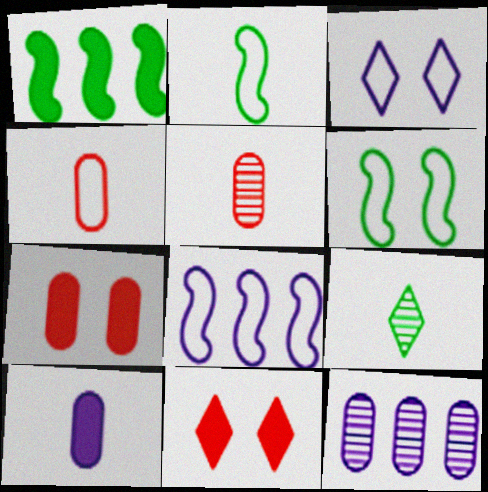[[1, 3, 5], 
[1, 10, 11], 
[2, 11, 12], 
[7, 8, 9]]